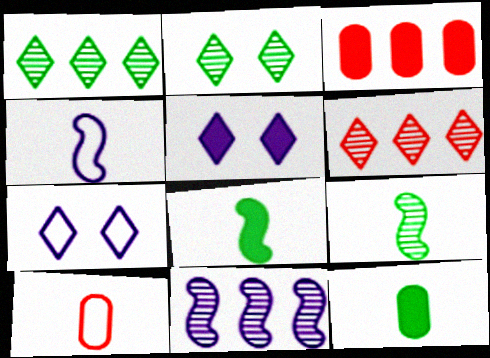[[2, 3, 4], 
[3, 5, 8], 
[3, 7, 9]]